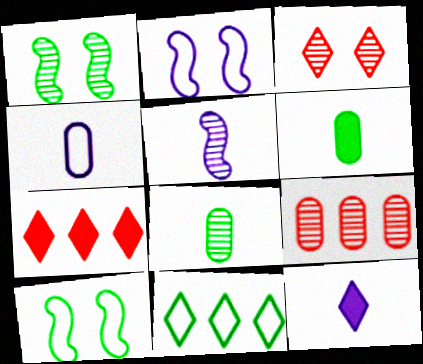[[1, 4, 7], 
[1, 6, 11], 
[2, 7, 8], 
[3, 11, 12], 
[4, 5, 12], 
[9, 10, 12]]